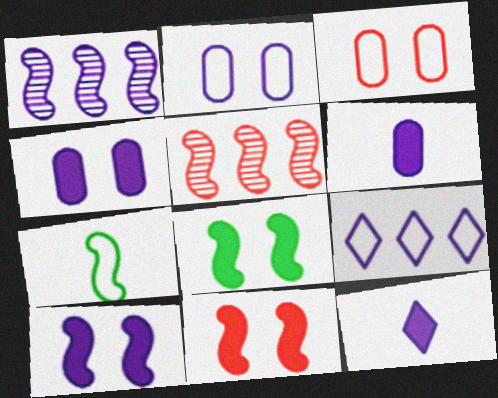[[1, 2, 12], 
[1, 7, 11], 
[3, 7, 9], 
[5, 7, 10], 
[8, 10, 11]]